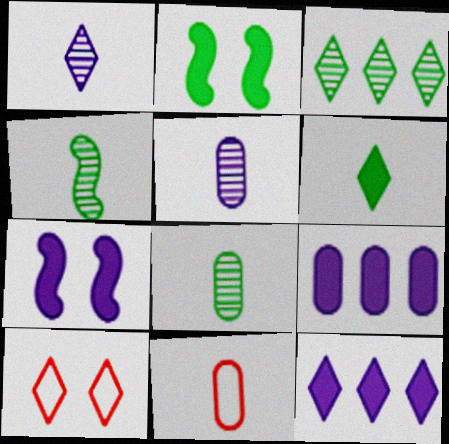[[3, 7, 11], 
[4, 9, 10]]